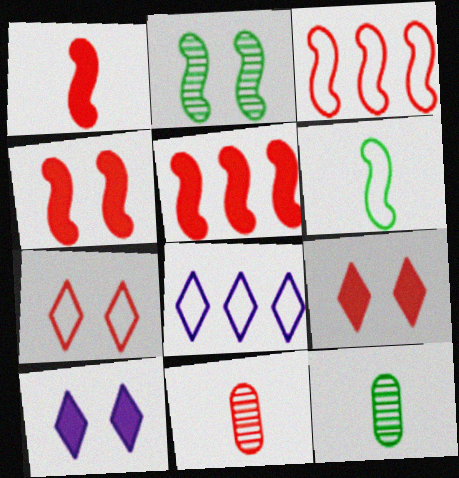[[1, 4, 5], 
[3, 9, 11], 
[3, 10, 12], 
[4, 8, 12], 
[5, 7, 11]]